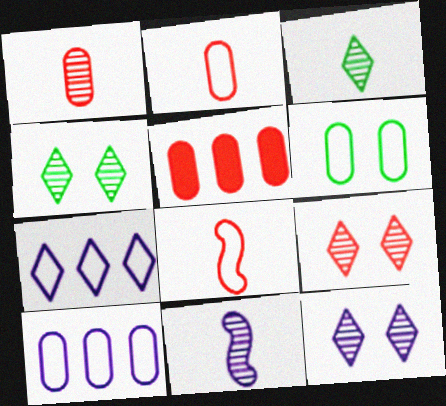[[1, 3, 11], 
[2, 6, 10], 
[4, 9, 12], 
[5, 8, 9], 
[6, 7, 8]]